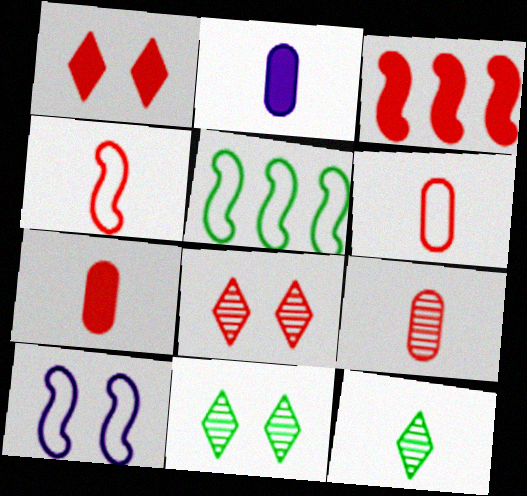[[1, 3, 7], 
[2, 4, 12], 
[2, 5, 8], 
[3, 6, 8], 
[4, 5, 10], 
[6, 7, 9]]